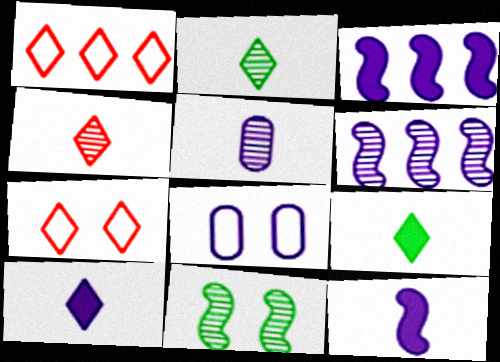[[6, 8, 10]]